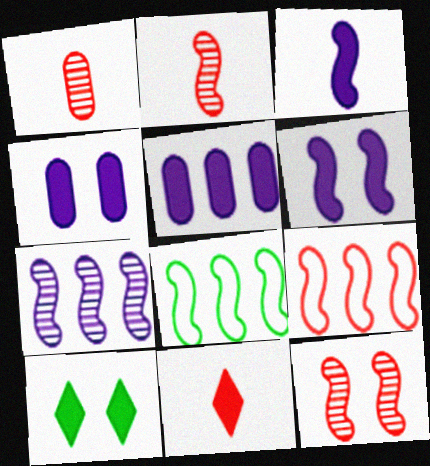[[2, 6, 8], 
[3, 8, 12]]